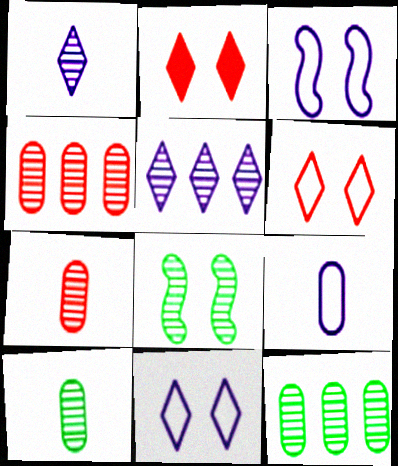[[1, 4, 8], 
[5, 7, 8]]